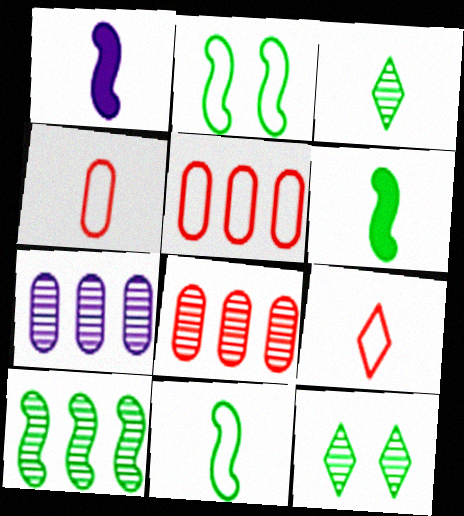[[1, 3, 4], 
[1, 5, 12], 
[2, 6, 10]]